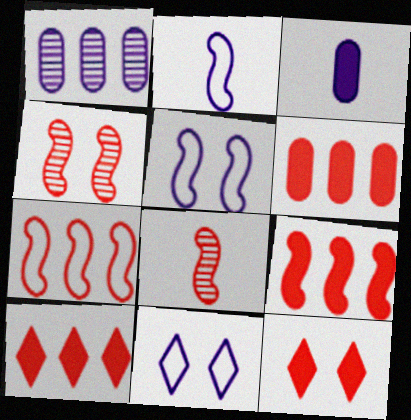[[6, 9, 10]]